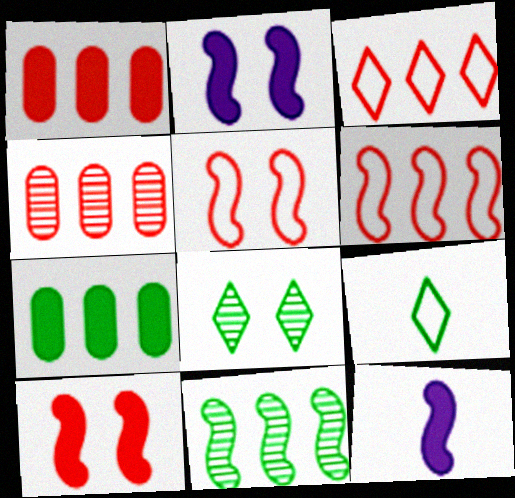[[2, 4, 9], 
[5, 11, 12]]